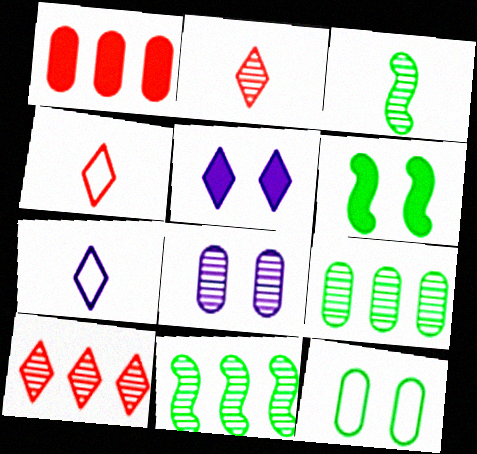[[2, 8, 11], 
[3, 8, 10]]